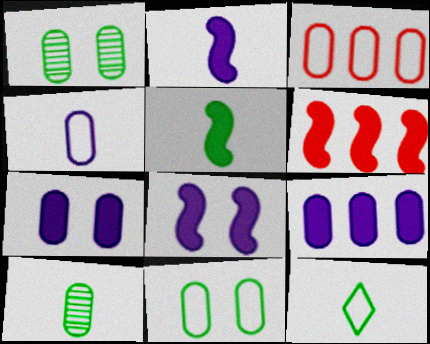[[3, 4, 11], 
[3, 7, 10], 
[5, 6, 8], 
[5, 10, 12]]